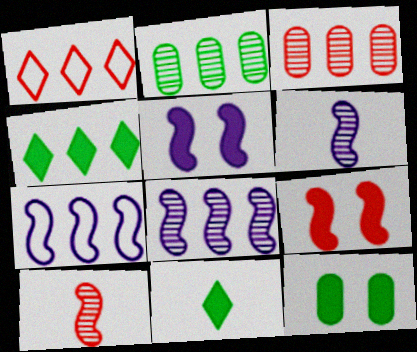[[1, 6, 12], 
[3, 4, 7], 
[5, 6, 7]]